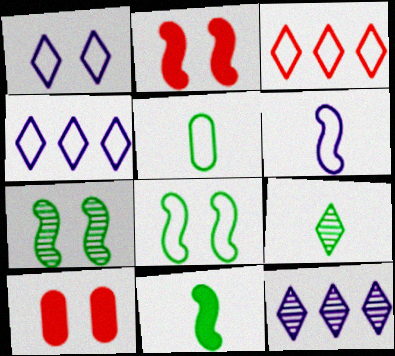[[1, 7, 10], 
[2, 5, 12], 
[5, 9, 11]]